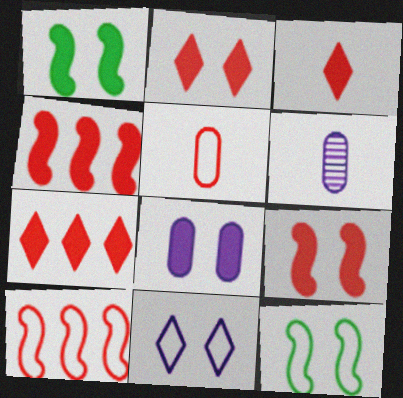[[1, 2, 8], 
[2, 3, 7], 
[6, 7, 12]]